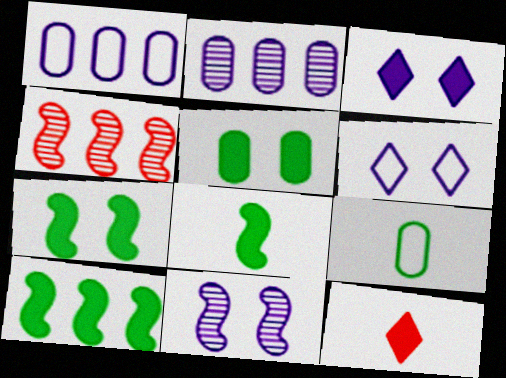[[3, 4, 9], 
[7, 8, 10]]